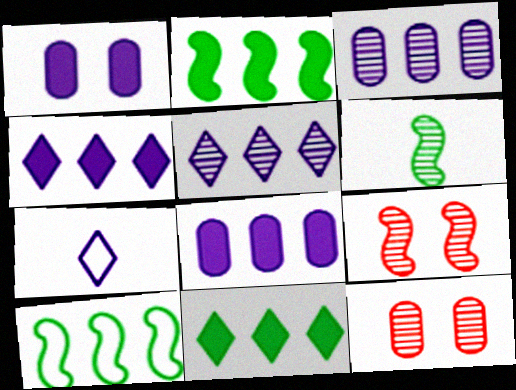[[2, 7, 12], 
[5, 6, 12]]